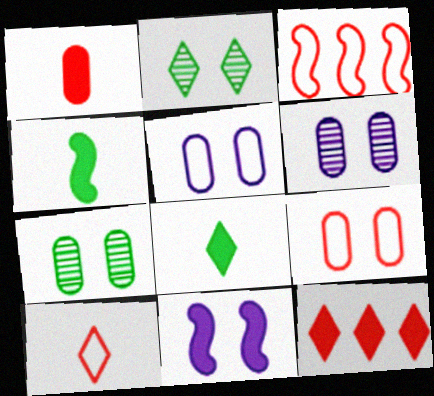[[2, 9, 11], 
[3, 6, 8], 
[3, 9, 10]]